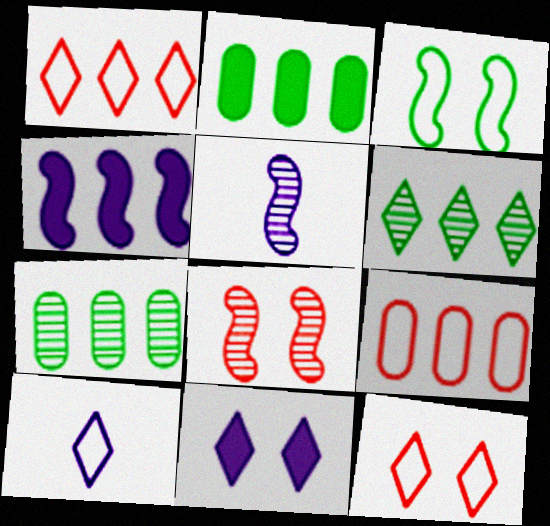[[1, 4, 7], 
[2, 5, 12], 
[2, 8, 10], 
[3, 9, 10], 
[4, 6, 9]]